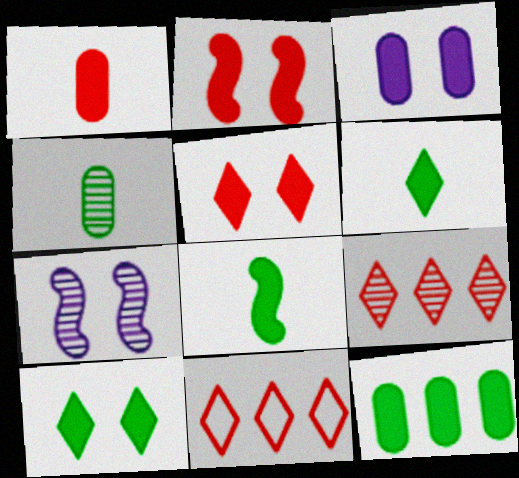[[1, 3, 12], 
[2, 3, 10], 
[4, 7, 9], 
[8, 10, 12]]